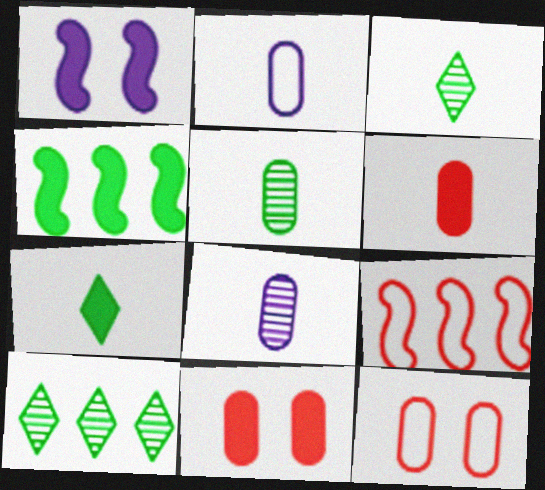[[2, 5, 6]]